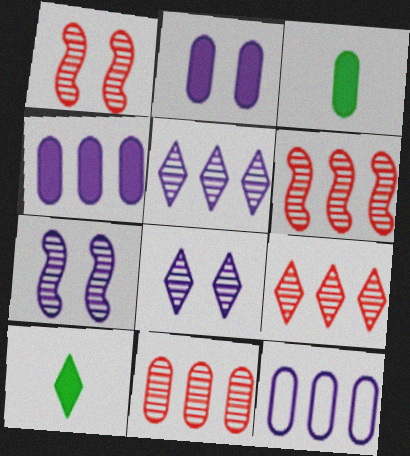[[1, 10, 12], 
[6, 9, 11]]